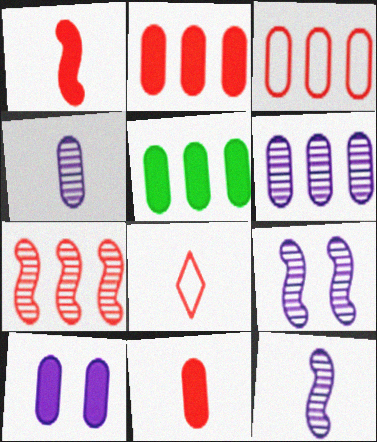[[3, 5, 6], 
[5, 8, 9], 
[5, 10, 11]]